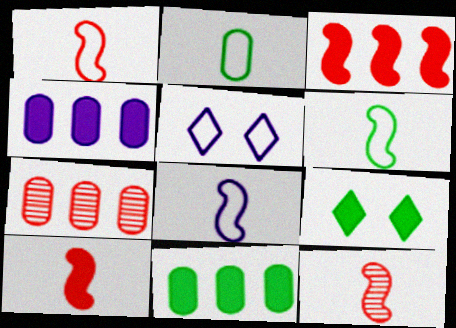[[1, 6, 8], 
[1, 10, 12], 
[4, 9, 10], 
[5, 11, 12], 
[7, 8, 9]]